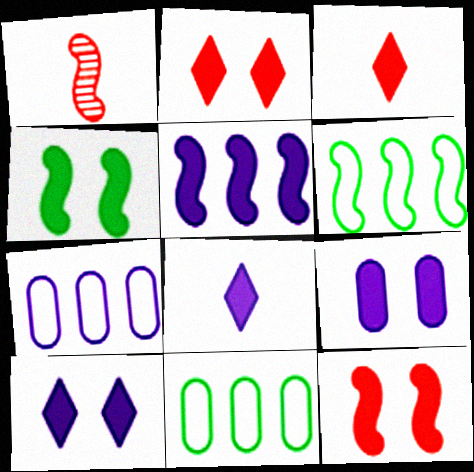[[1, 10, 11], 
[2, 4, 9], 
[5, 8, 9]]